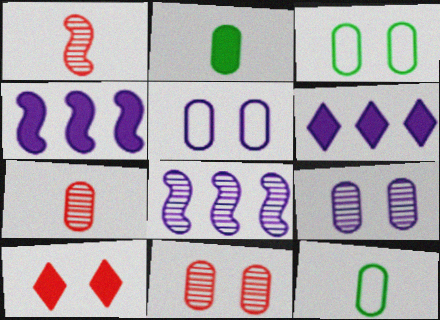[[1, 3, 6], 
[2, 4, 10], 
[8, 10, 12]]